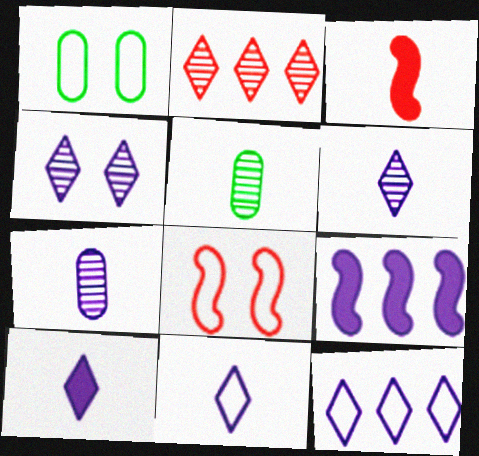[[3, 5, 11], 
[4, 10, 12], 
[6, 10, 11]]